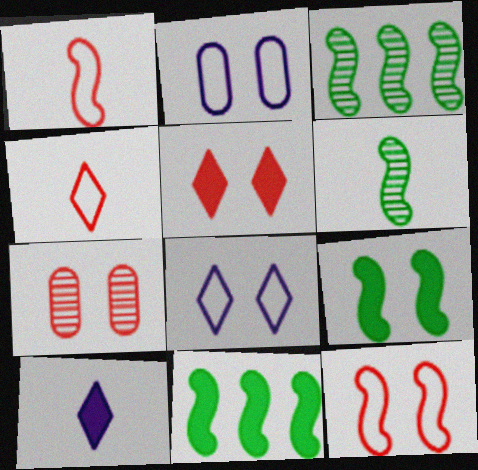[[5, 7, 12], 
[7, 8, 9]]